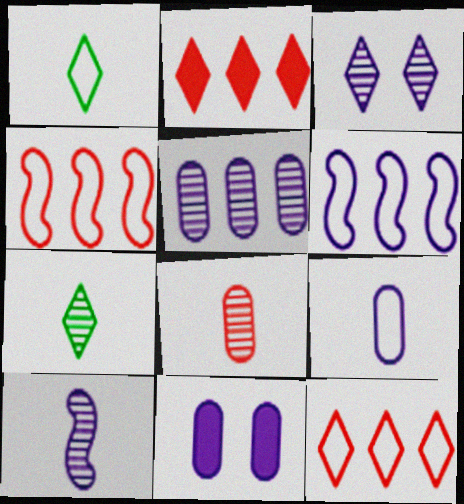[[1, 2, 3], 
[3, 5, 10], 
[4, 7, 11], 
[5, 9, 11], 
[7, 8, 10]]